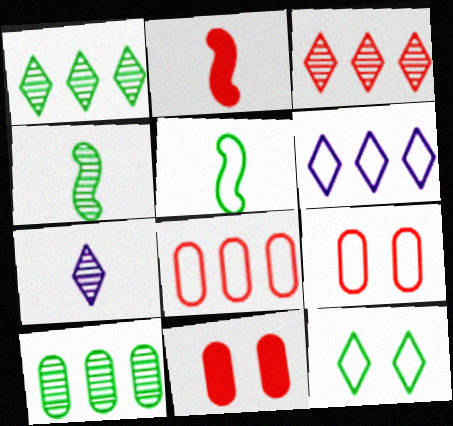[[2, 3, 9], 
[4, 6, 11], 
[5, 6, 9]]